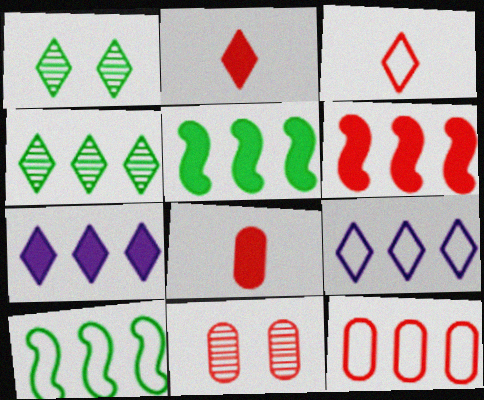[[1, 2, 9], 
[1, 3, 7], 
[3, 6, 11], 
[8, 11, 12], 
[9, 10, 12]]